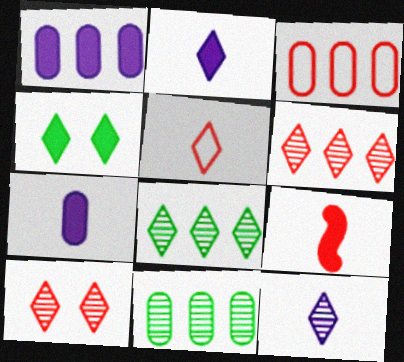[[1, 3, 11], 
[1, 4, 9], 
[3, 9, 10], 
[8, 10, 12]]